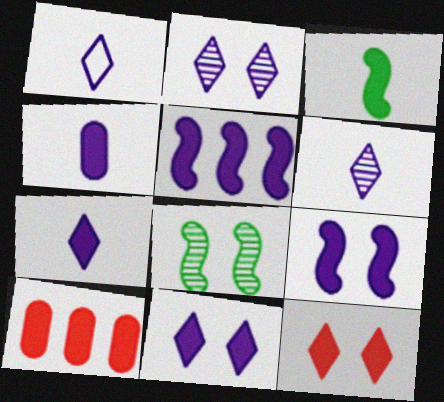[[1, 6, 7], 
[1, 8, 10], 
[3, 10, 11], 
[4, 5, 11]]